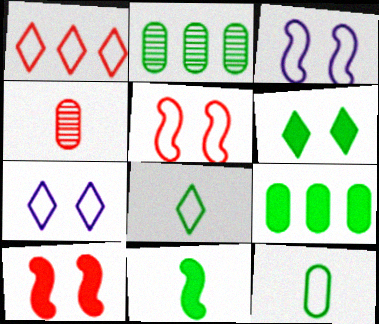[[1, 3, 12], 
[1, 4, 10], 
[1, 7, 8], 
[6, 9, 11]]